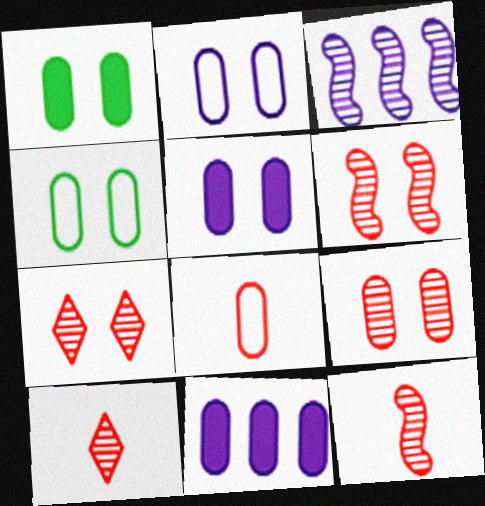[[1, 2, 9], 
[4, 5, 9], 
[6, 7, 9]]